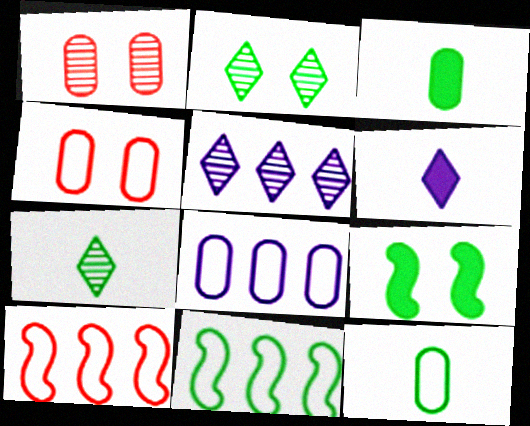[[1, 3, 8], 
[1, 6, 11], 
[2, 3, 11], 
[4, 8, 12]]